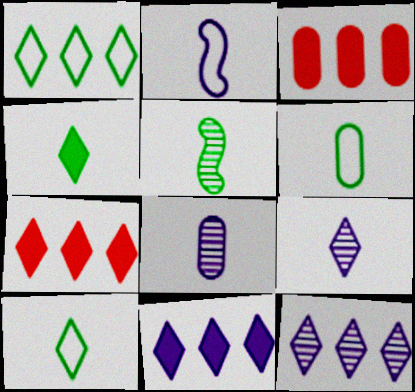[[1, 7, 12], 
[4, 5, 6]]